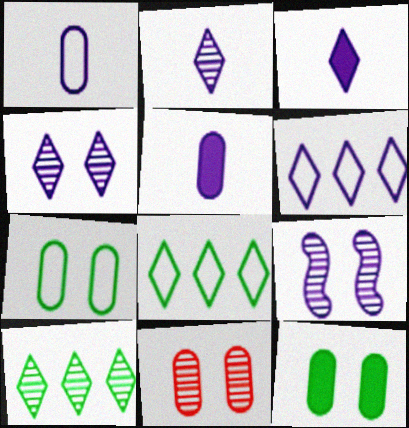[[3, 4, 6], 
[5, 6, 9]]